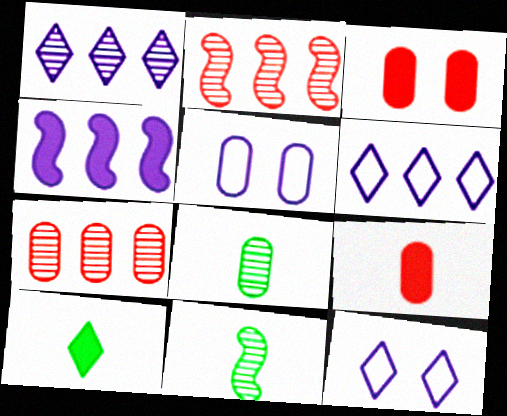[[2, 5, 10], 
[3, 4, 10], 
[3, 6, 11]]